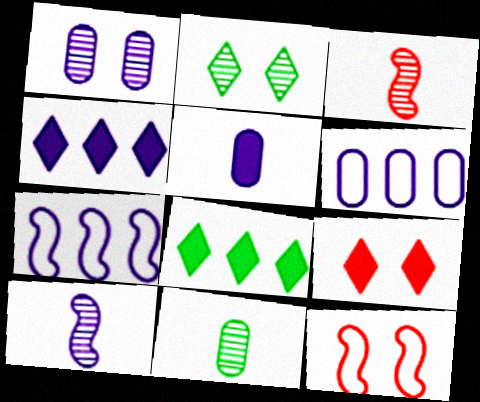[[1, 5, 6], 
[4, 11, 12], 
[7, 9, 11]]